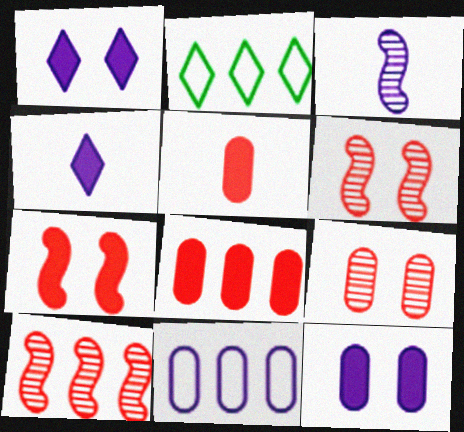[[1, 3, 11]]